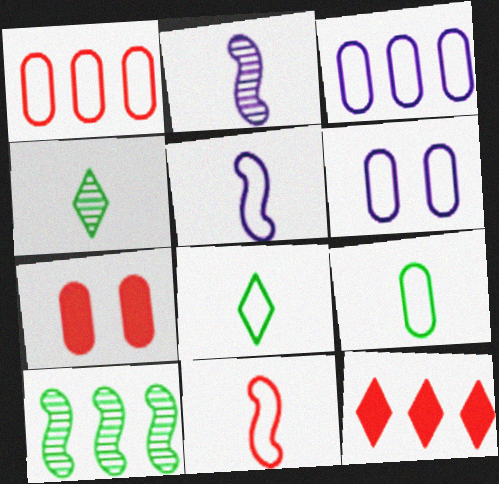[[1, 6, 9], 
[3, 10, 12]]